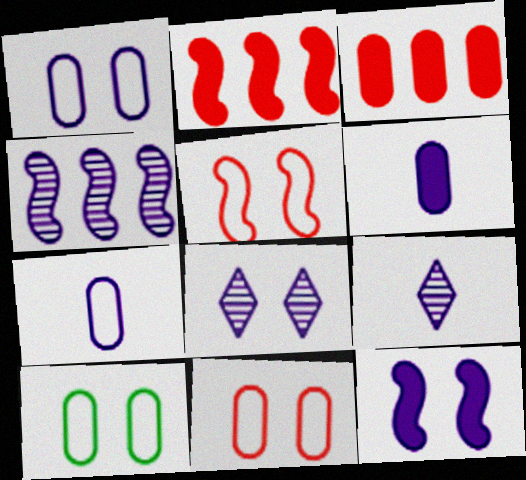[[1, 8, 12], 
[1, 10, 11], 
[2, 9, 10]]